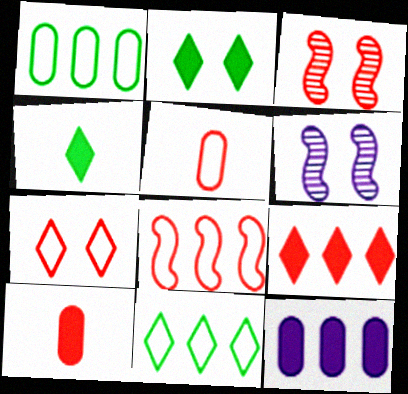[[3, 5, 9], 
[5, 7, 8], 
[6, 10, 11]]